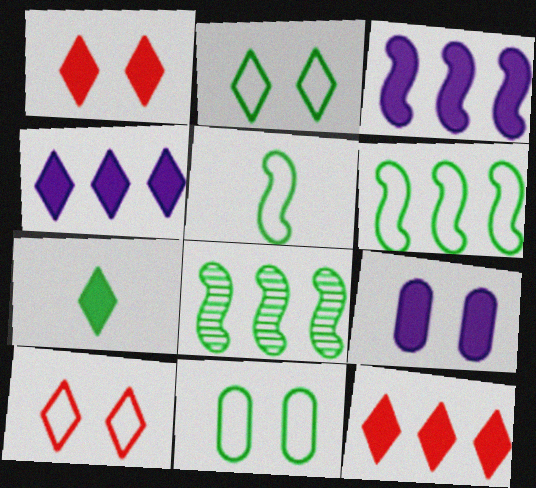[[1, 4, 7], 
[7, 8, 11]]